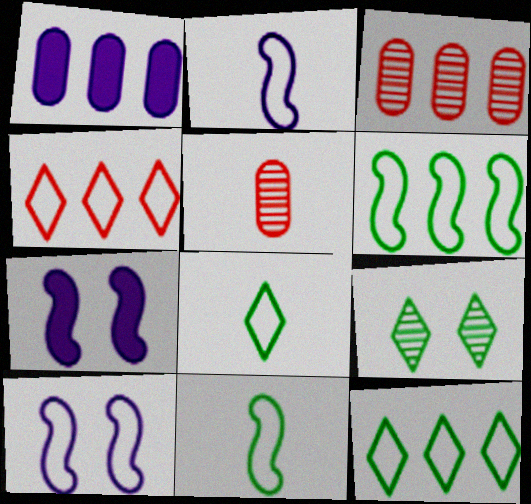[[3, 7, 8], 
[5, 7, 12]]